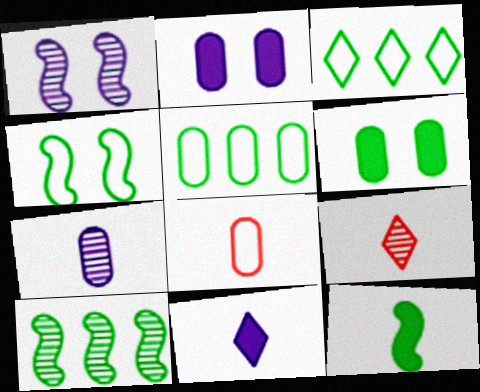[[4, 10, 12]]